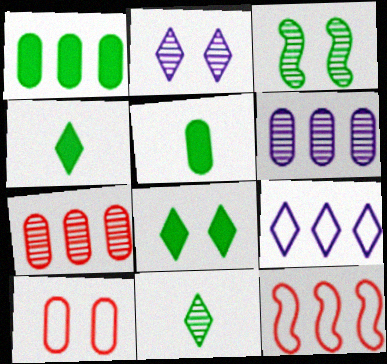[[2, 5, 12], 
[5, 6, 10]]